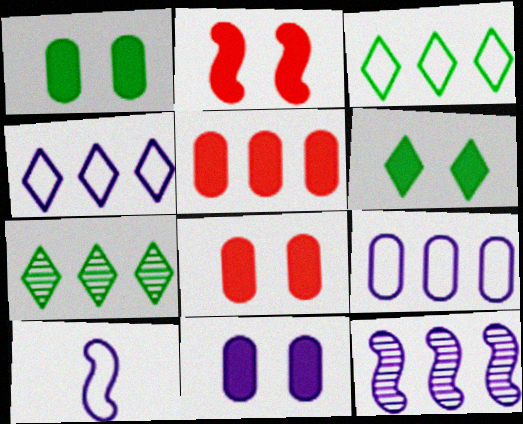[[1, 8, 11], 
[2, 6, 11], 
[3, 5, 12], 
[7, 8, 10]]